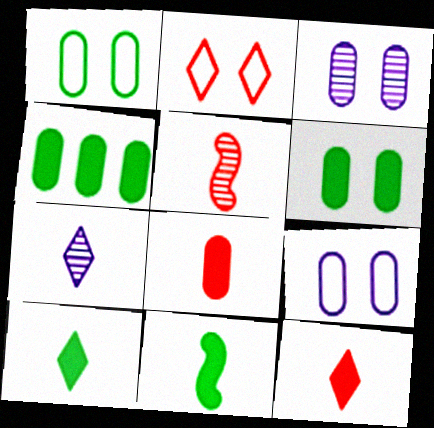[]